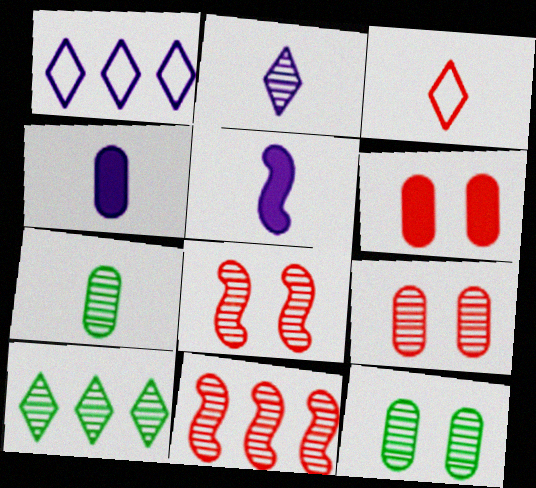[[2, 11, 12], 
[3, 5, 7], 
[3, 6, 11]]